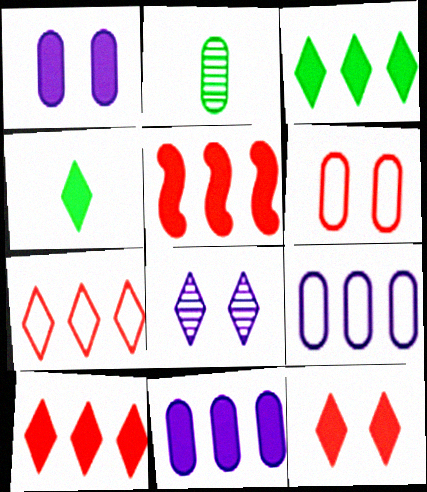[[1, 4, 5], 
[2, 6, 11], 
[3, 5, 11], 
[4, 7, 8]]